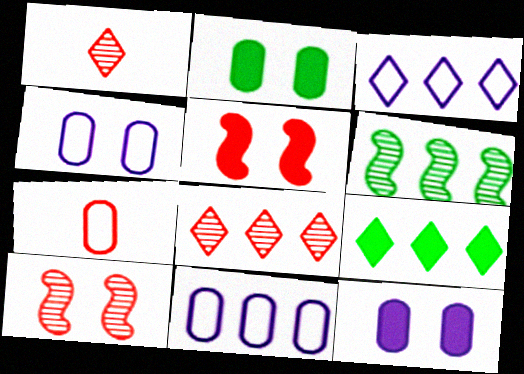[[3, 8, 9], 
[5, 7, 8]]